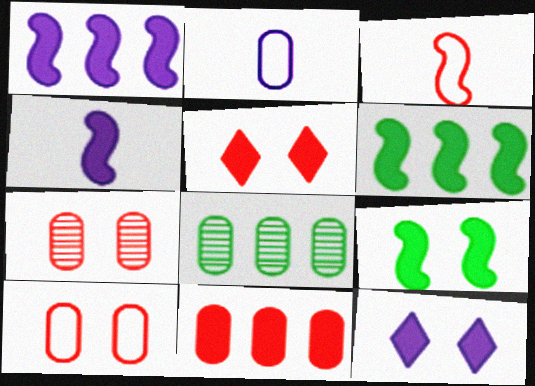[[3, 8, 12]]